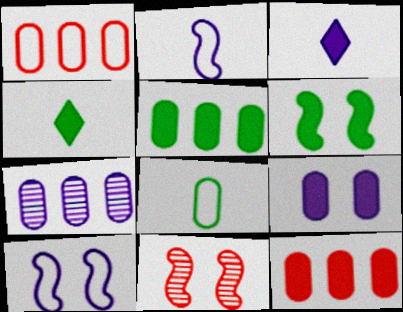[[1, 5, 7], 
[3, 6, 12], 
[3, 7, 10], 
[4, 5, 6], 
[6, 10, 11]]